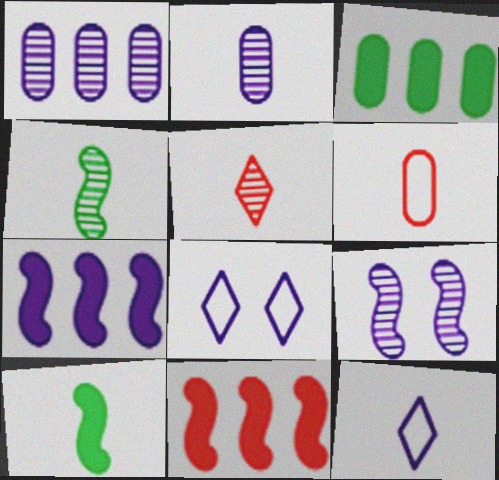[[2, 4, 5], 
[2, 7, 8]]